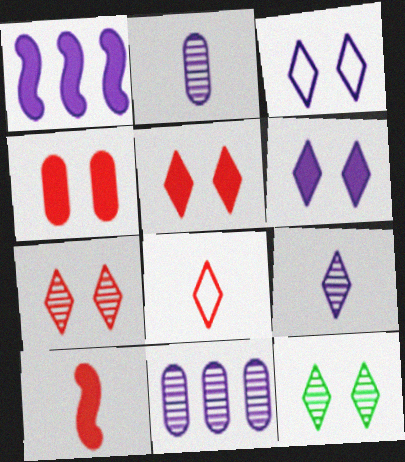[[1, 2, 3], 
[3, 5, 12]]